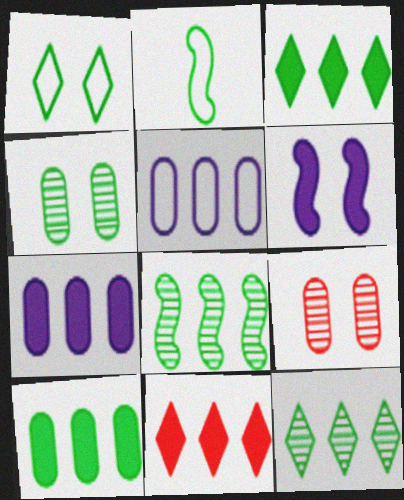[[1, 6, 9], 
[2, 3, 4], 
[5, 8, 11]]